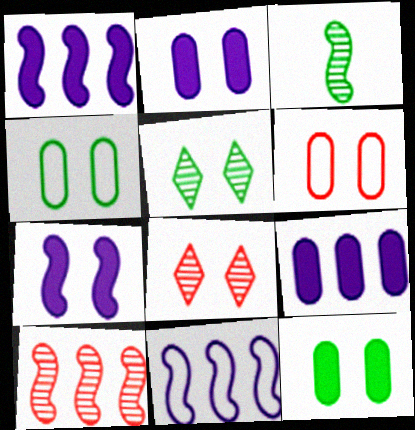[[4, 7, 8], 
[5, 6, 7]]